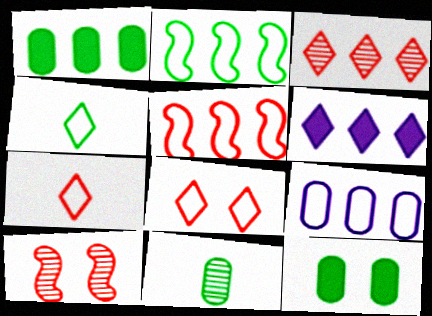[]